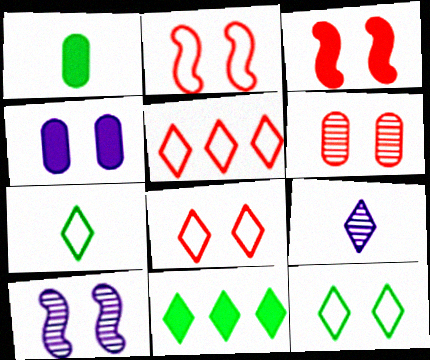[[1, 5, 10], 
[3, 6, 8], 
[8, 9, 11]]